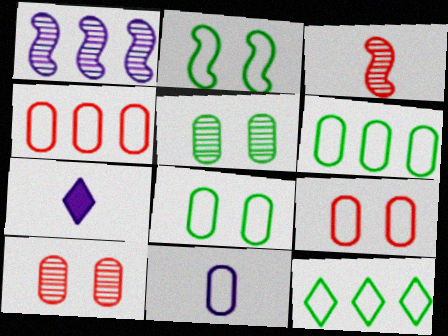[[4, 8, 11], 
[6, 9, 11]]